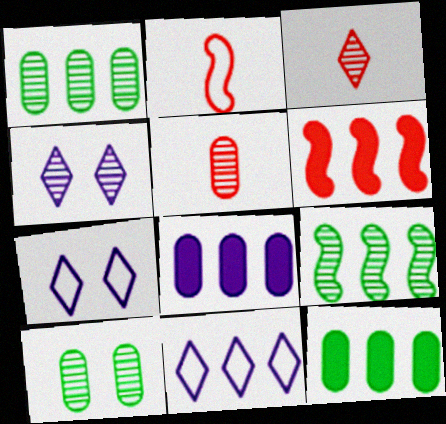[[1, 6, 11], 
[2, 4, 12], 
[4, 5, 9]]